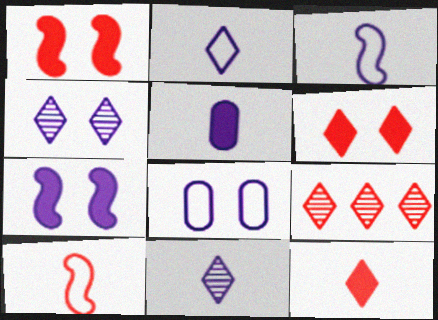[[3, 5, 11], 
[4, 7, 8]]